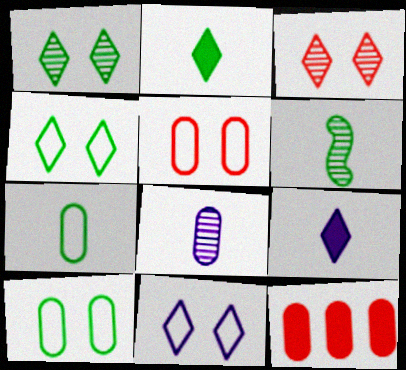[[2, 6, 7], 
[6, 11, 12], 
[8, 10, 12]]